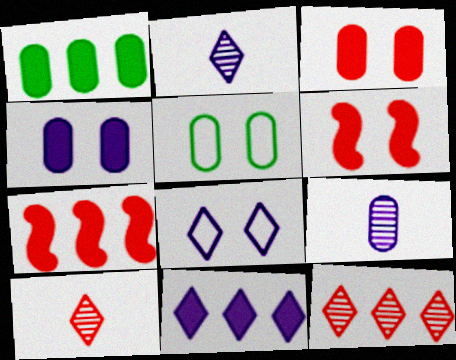[[1, 7, 11], 
[2, 5, 7], 
[2, 8, 11]]